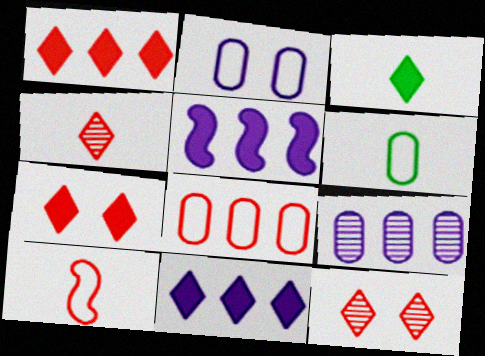[[2, 6, 8], 
[3, 7, 11], 
[5, 6, 12]]